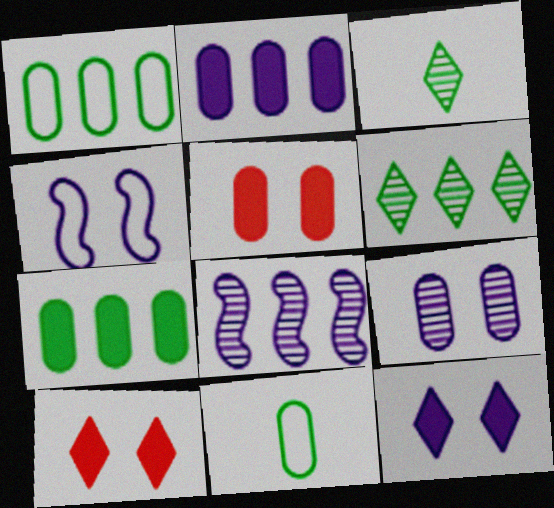[[4, 9, 12], 
[8, 10, 11]]